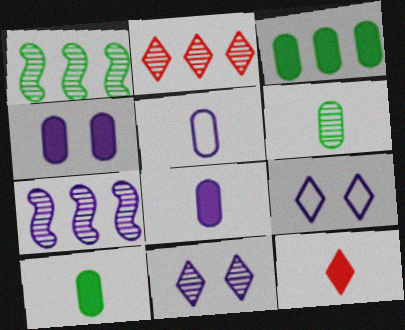[[7, 8, 9]]